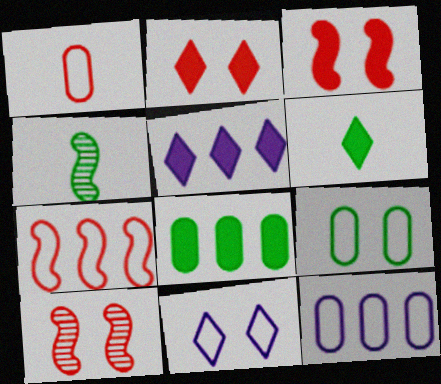[[1, 9, 12], 
[2, 4, 12], 
[2, 5, 6], 
[6, 10, 12]]